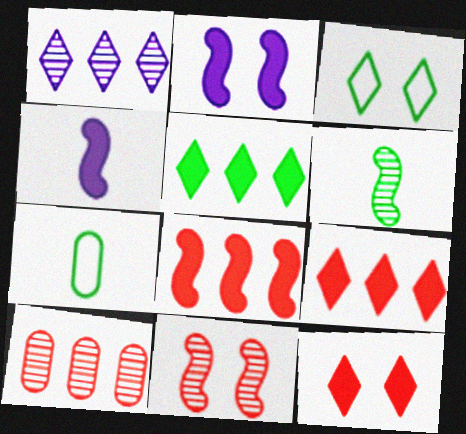[[3, 4, 10]]